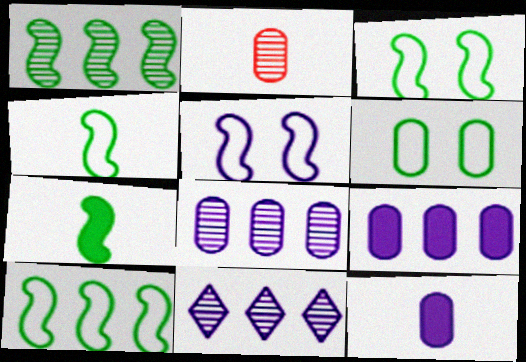[[1, 3, 7], 
[2, 6, 9], 
[3, 4, 10], 
[5, 11, 12]]